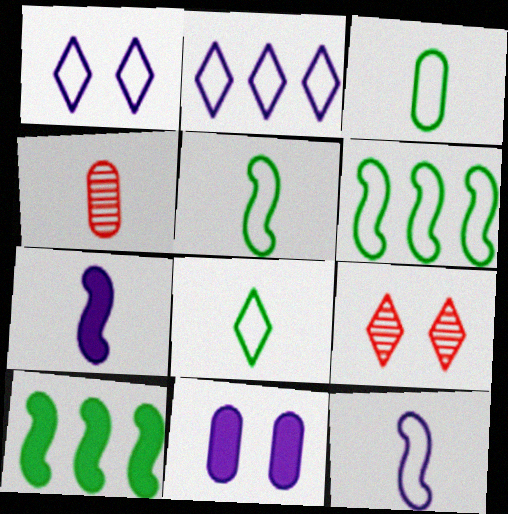[[1, 4, 10], 
[3, 5, 8], 
[4, 7, 8]]